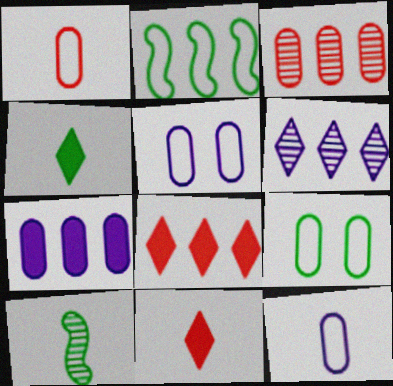[[5, 8, 10], 
[10, 11, 12]]